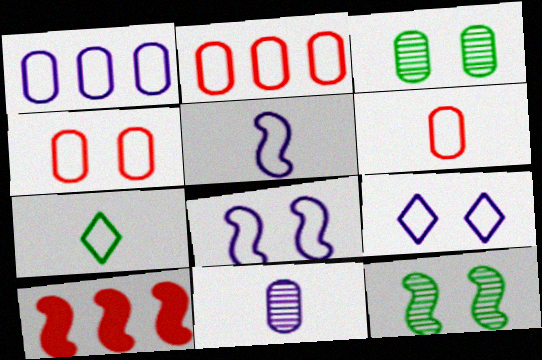[[1, 5, 9], 
[2, 4, 6], 
[2, 7, 8], 
[5, 6, 7], 
[5, 10, 12]]